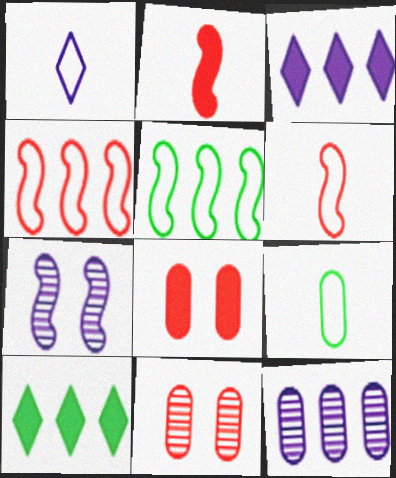[[1, 6, 9], 
[2, 5, 7], 
[4, 10, 12], 
[8, 9, 12]]